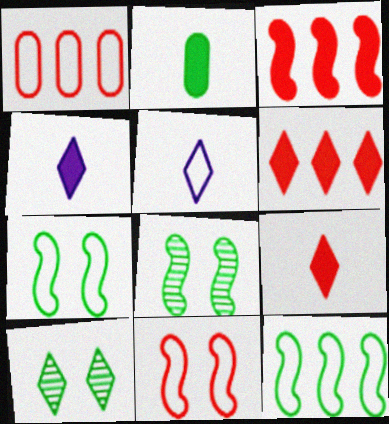[[1, 4, 8], 
[1, 5, 7], 
[2, 10, 12], 
[5, 6, 10]]